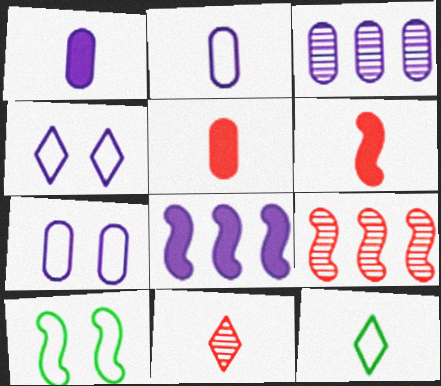[[1, 3, 7]]